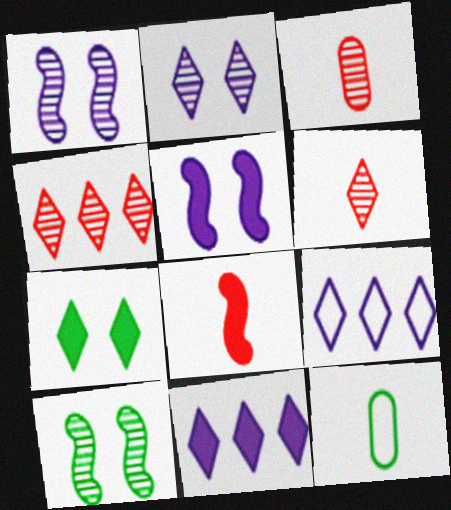[[4, 5, 12], 
[6, 7, 9]]